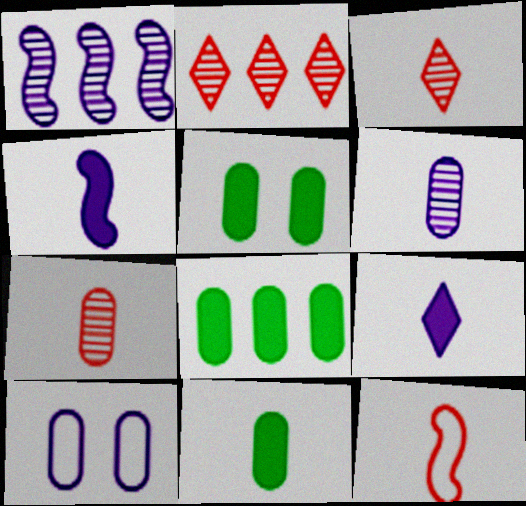[[1, 9, 10], 
[5, 8, 11], 
[7, 8, 10]]